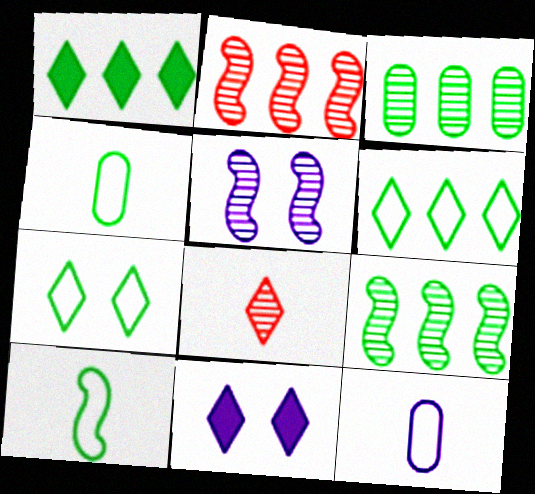[[2, 4, 11], 
[3, 5, 8], 
[6, 8, 11]]